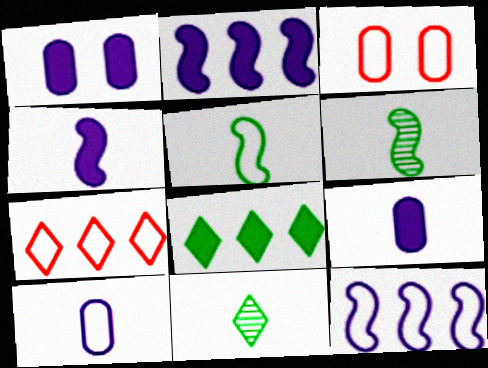[[1, 6, 7], 
[2, 3, 11]]